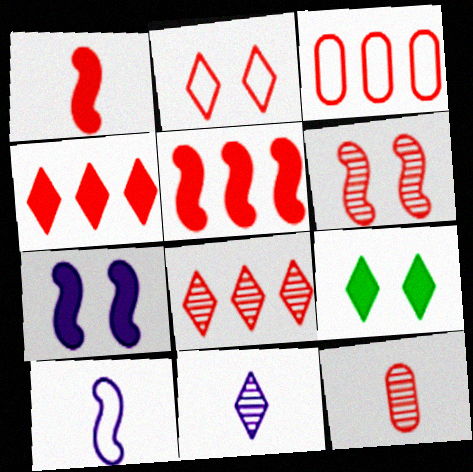[[2, 5, 12], 
[3, 5, 8], 
[6, 8, 12]]